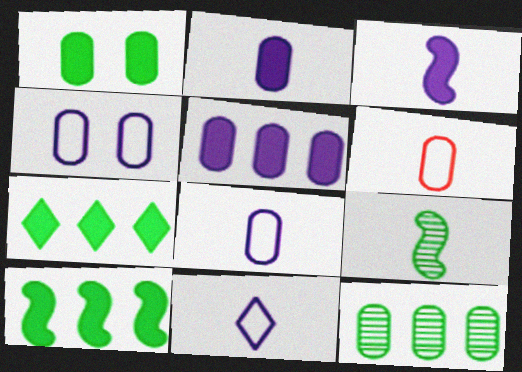[]